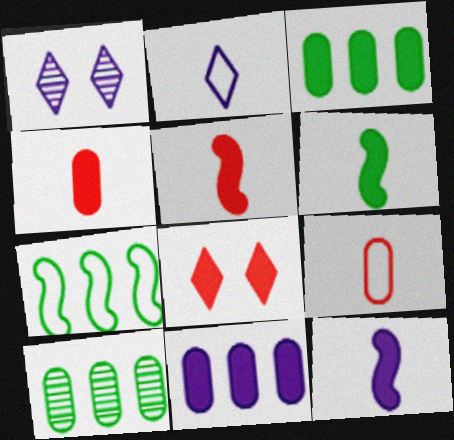[[1, 4, 7], 
[3, 8, 12], 
[5, 6, 12], 
[6, 8, 11]]